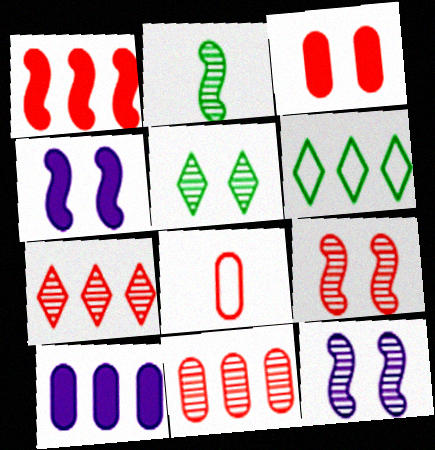[[3, 8, 11]]